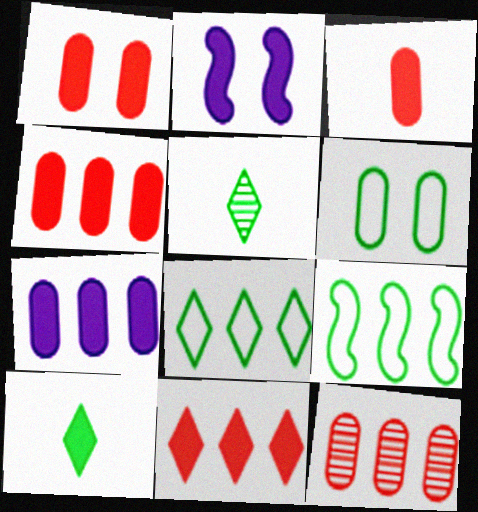[[1, 3, 4], 
[2, 4, 10]]